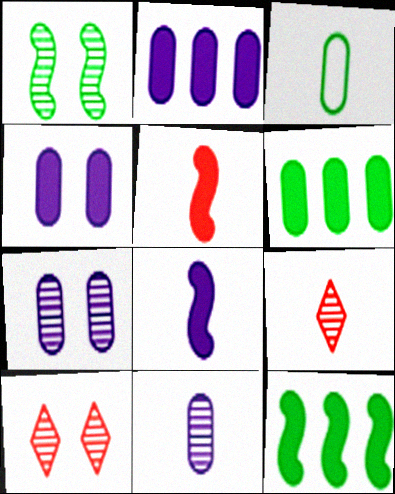[[1, 7, 10], 
[3, 8, 9]]